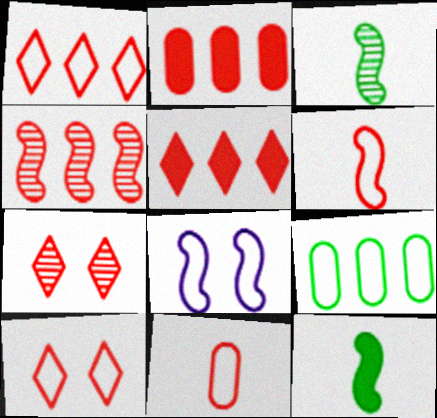[[1, 2, 4], 
[2, 6, 7], 
[4, 8, 12]]